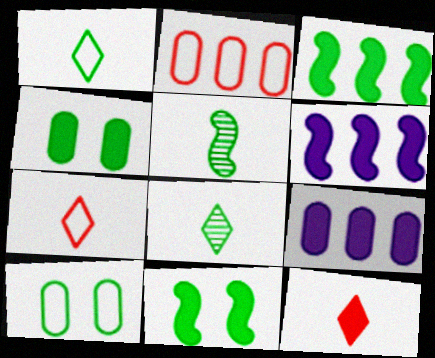[[3, 8, 10], 
[4, 6, 12], 
[9, 11, 12]]